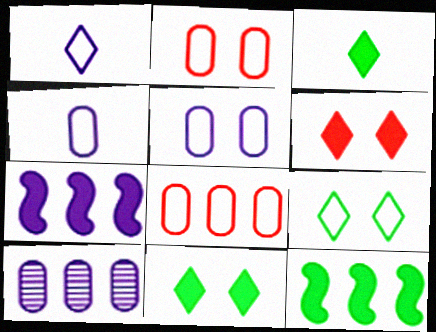[]